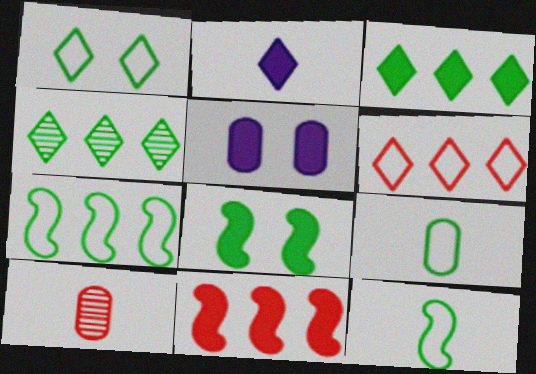[[1, 7, 9], 
[2, 10, 12], 
[4, 8, 9]]